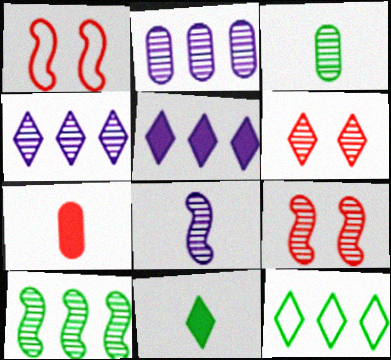[[1, 2, 11], 
[1, 3, 5], 
[3, 4, 9], 
[8, 9, 10]]